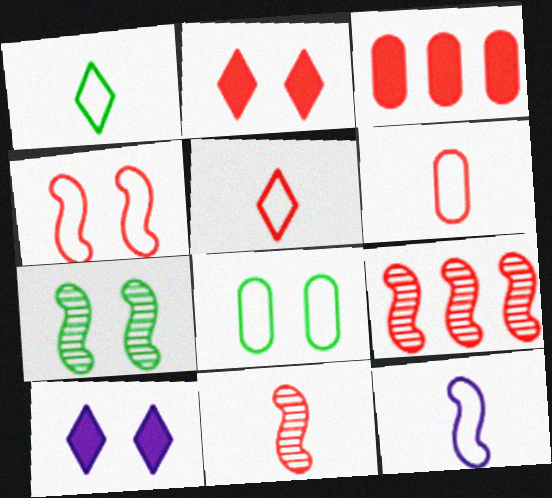[[1, 6, 12], 
[2, 6, 9]]